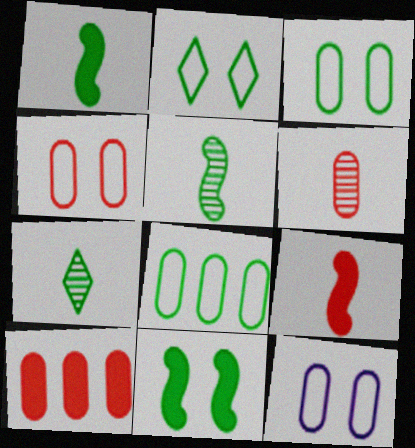[[3, 4, 12], 
[4, 6, 10], 
[7, 8, 11]]